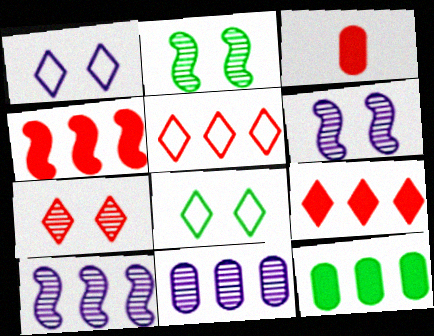[[3, 8, 10], 
[5, 10, 12]]